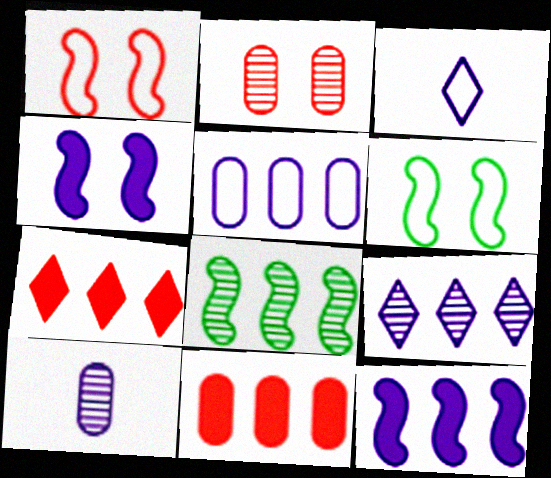[[5, 7, 8], 
[5, 9, 12], 
[6, 7, 10]]